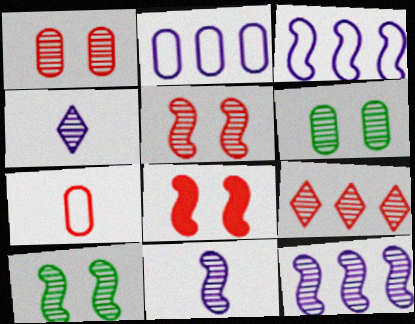[[6, 9, 11], 
[7, 8, 9]]